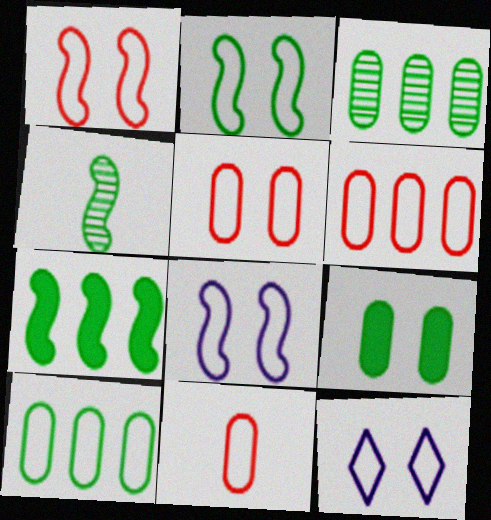[[1, 2, 8], 
[2, 4, 7], 
[2, 5, 12], 
[5, 6, 11]]